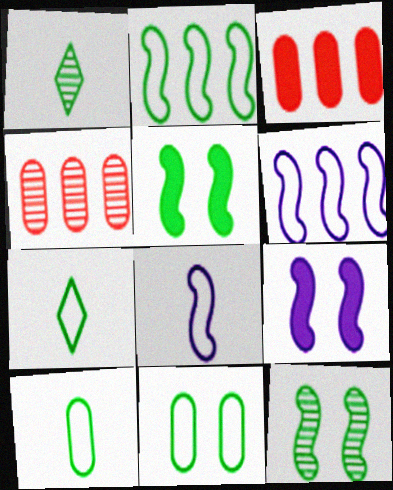[[2, 7, 11], 
[4, 7, 9]]